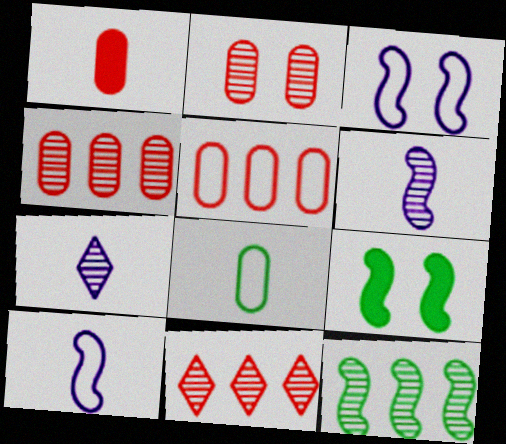[[1, 2, 5], 
[2, 7, 12], 
[5, 7, 9]]